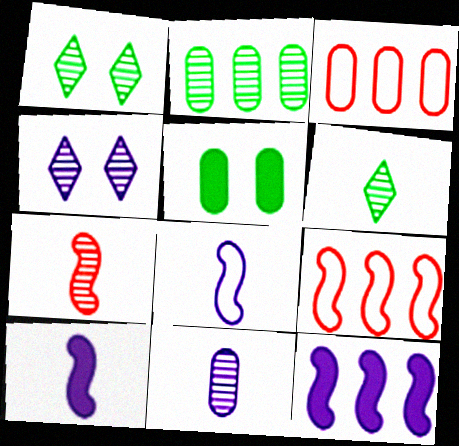[[1, 3, 10], 
[2, 4, 7], 
[3, 5, 11], 
[6, 7, 11]]